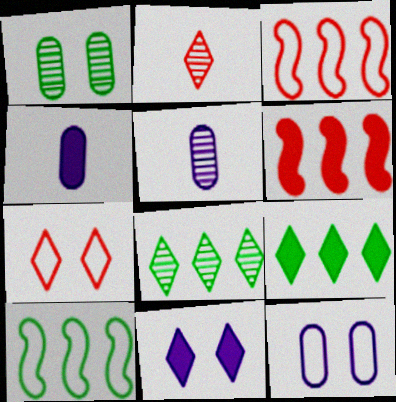[]